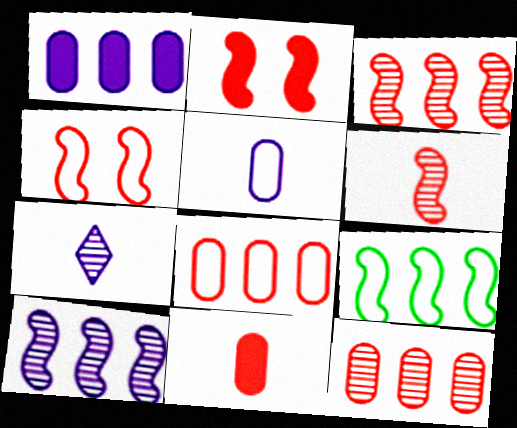[]